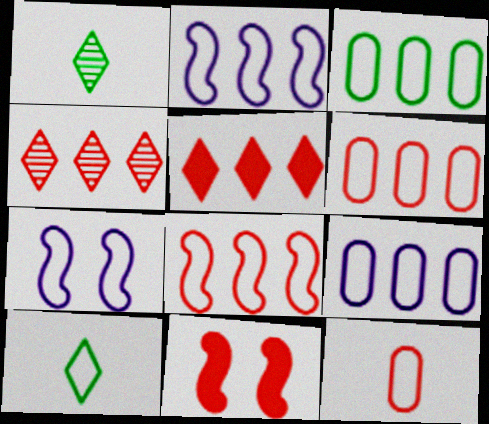[[1, 9, 11], 
[3, 6, 9], 
[4, 11, 12], 
[6, 7, 10]]